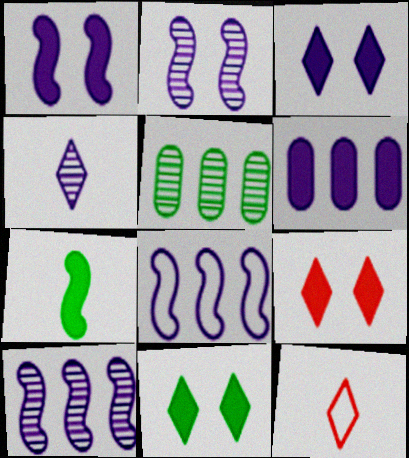[[1, 5, 12], 
[3, 9, 11], 
[6, 7, 9]]